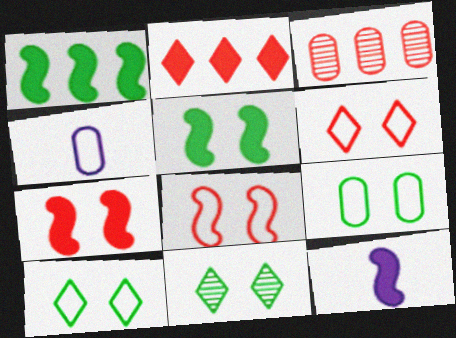[[1, 7, 12], 
[3, 10, 12], 
[5, 9, 11]]